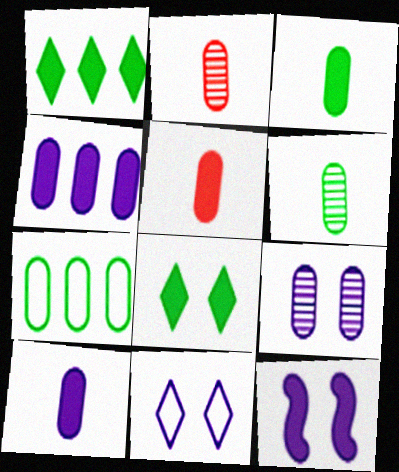[[1, 5, 12], 
[3, 5, 10], 
[5, 7, 9], 
[9, 11, 12]]